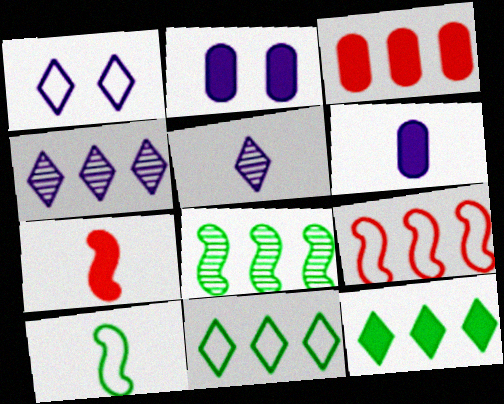[[2, 7, 12]]